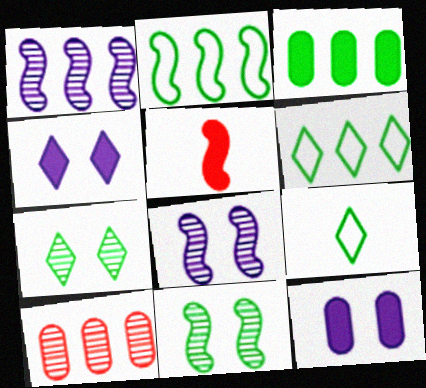[[2, 5, 8], 
[3, 4, 5], 
[3, 9, 11]]